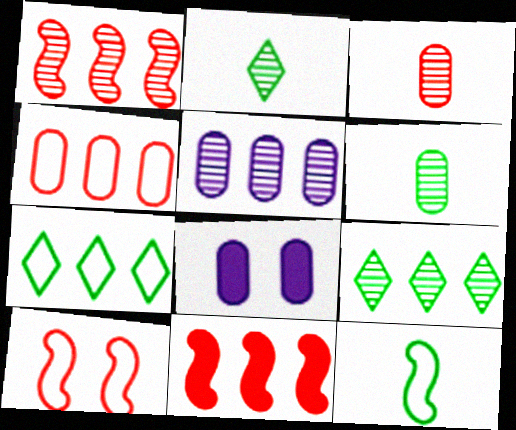[[1, 5, 9], 
[4, 6, 8], 
[5, 7, 11]]